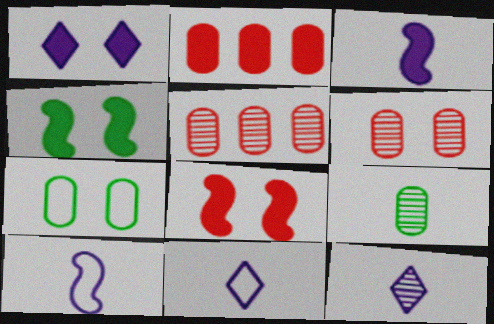[[4, 5, 11]]